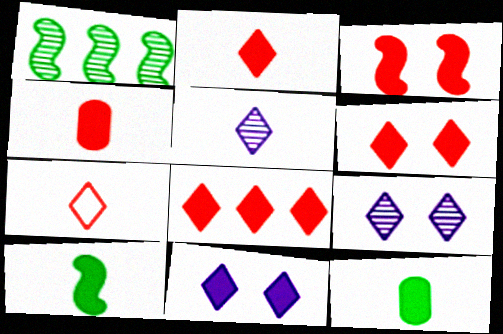[[2, 6, 8], 
[3, 4, 8]]